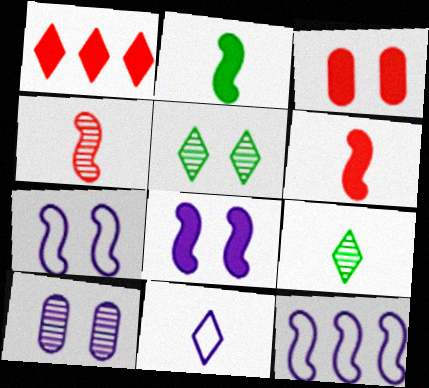[[1, 3, 6], 
[1, 5, 11], 
[3, 5, 7], 
[3, 9, 12]]